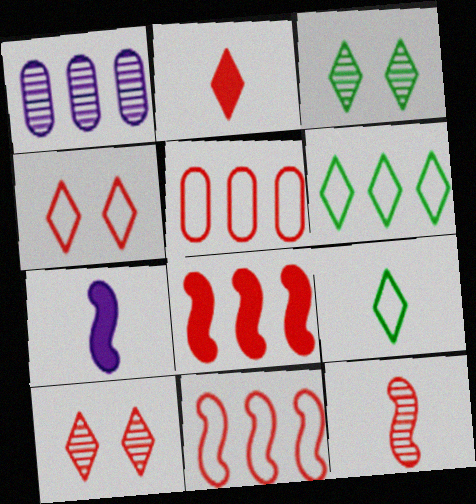[[1, 3, 12], 
[1, 6, 8], 
[3, 5, 7]]